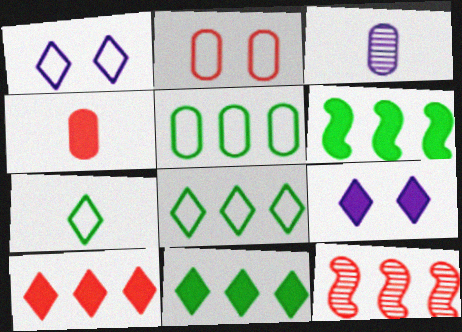[[4, 6, 9]]